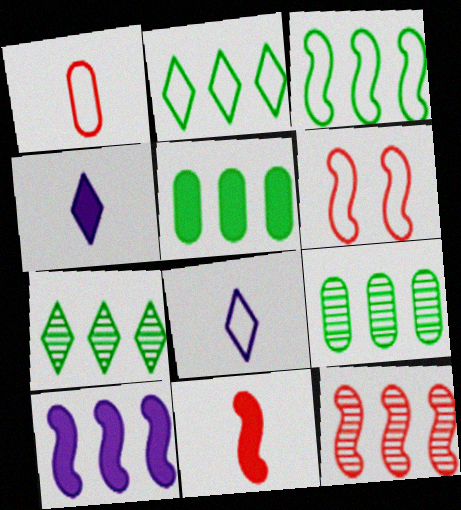[[3, 5, 7], 
[3, 10, 12], 
[4, 6, 9], 
[6, 11, 12]]